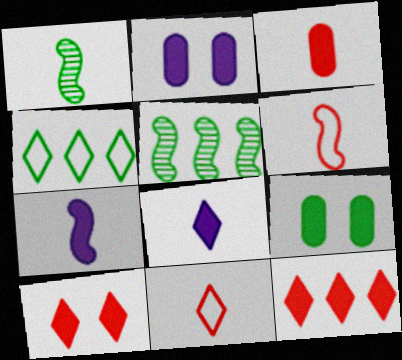[[1, 4, 9], 
[1, 6, 7], 
[2, 5, 11], 
[7, 9, 12]]